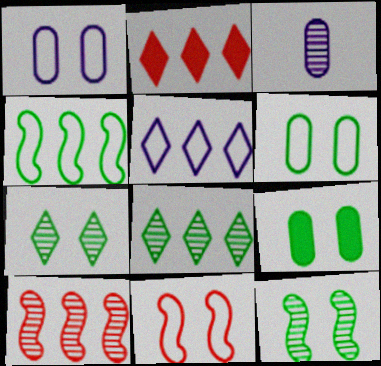[[2, 5, 8], 
[3, 7, 10]]